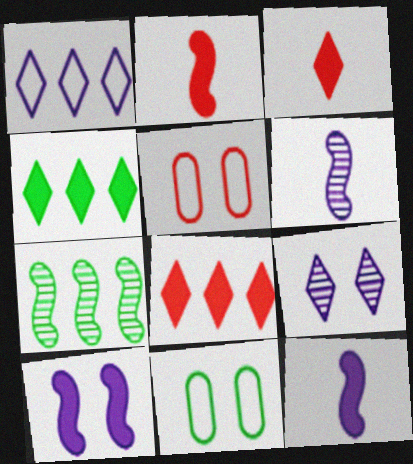[[4, 5, 6], 
[6, 8, 11]]